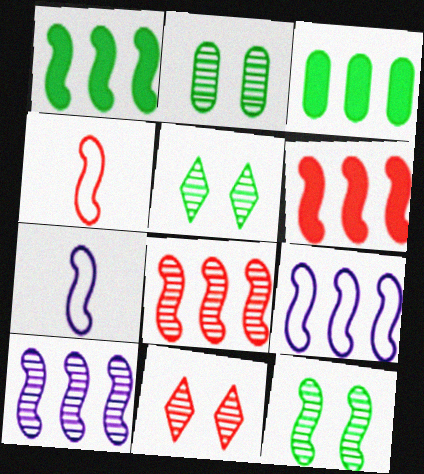[[1, 8, 9], 
[2, 5, 12], 
[3, 7, 11], 
[6, 7, 12]]